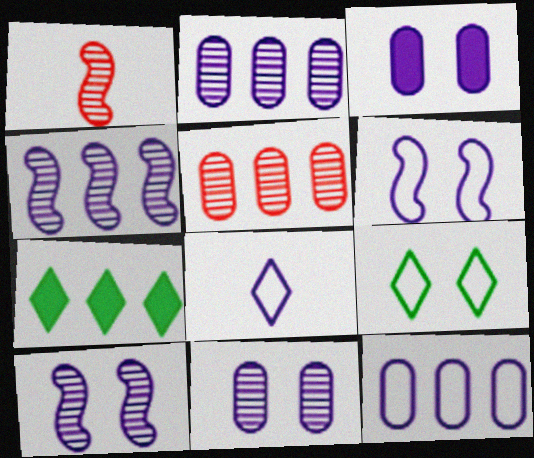[[3, 4, 8], 
[6, 8, 12]]